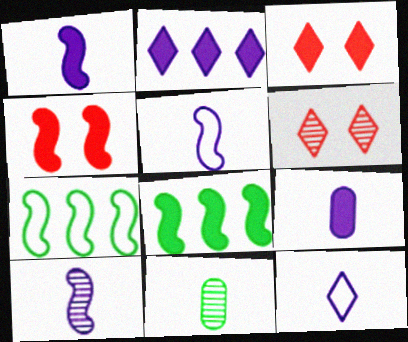[[1, 4, 8], 
[1, 5, 10], 
[3, 8, 9], 
[4, 7, 10], 
[6, 7, 9], 
[9, 10, 12]]